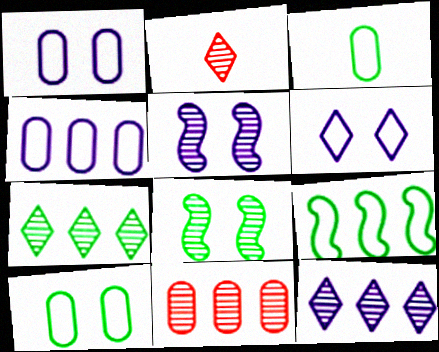[]